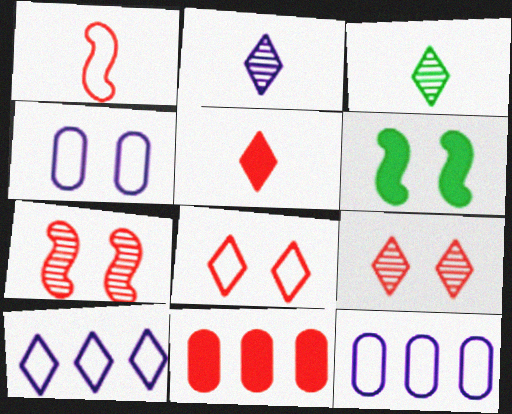[[1, 9, 11], 
[4, 6, 9]]